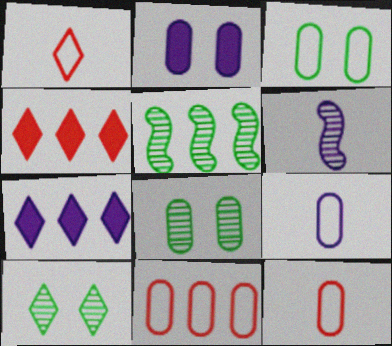[[1, 2, 5], 
[1, 7, 10], 
[3, 4, 6], 
[3, 9, 11], 
[5, 7, 11]]